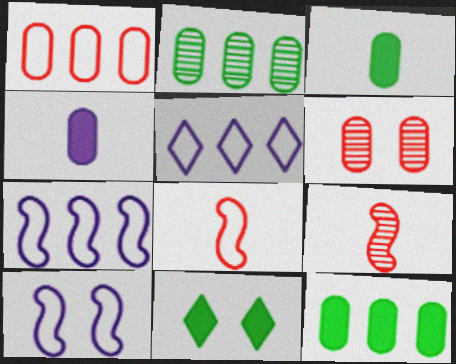[[6, 10, 11]]